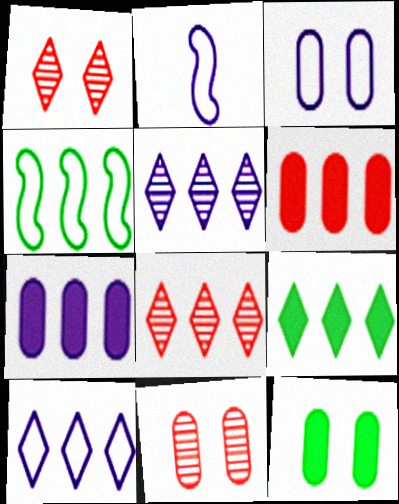[[2, 3, 10], 
[2, 8, 12], 
[2, 9, 11], 
[3, 11, 12], 
[4, 5, 6], 
[4, 7, 8], 
[8, 9, 10]]